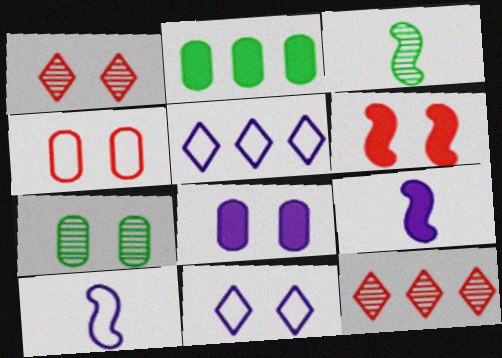[[1, 2, 10], 
[1, 4, 6], 
[4, 7, 8], 
[6, 7, 11]]